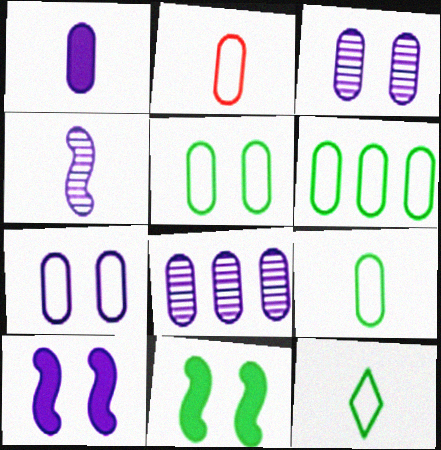[[1, 7, 8], 
[2, 6, 7], 
[5, 6, 9]]